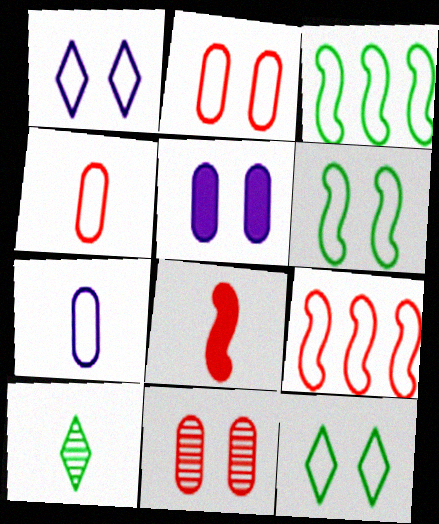[[1, 2, 6], 
[1, 3, 4], 
[5, 9, 10], 
[7, 8, 10], 
[7, 9, 12]]